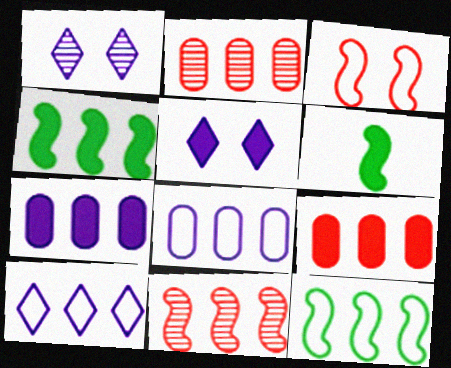[[2, 4, 10], 
[5, 6, 9]]